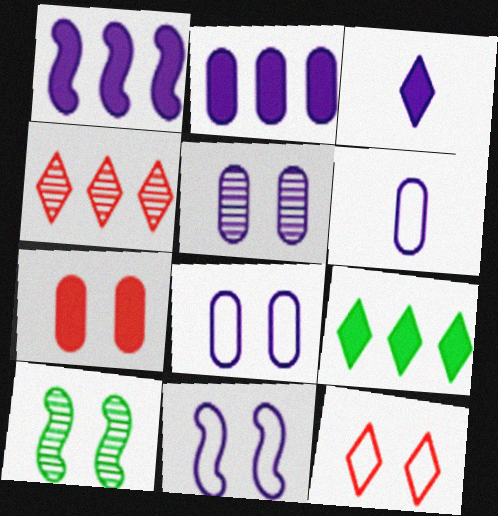[[2, 5, 6]]